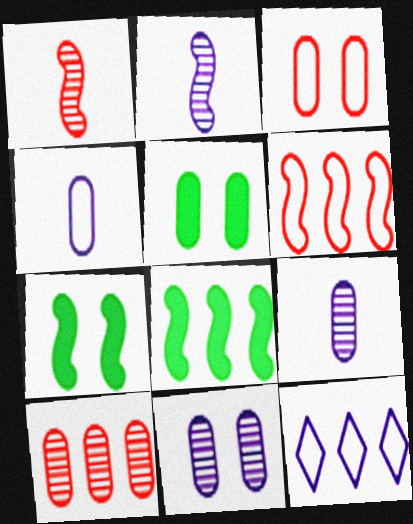[[1, 5, 12], 
[2, 6, 7], 
[3, 5, 11], 
[4, 5, 10], 
[8, 10, 12]]